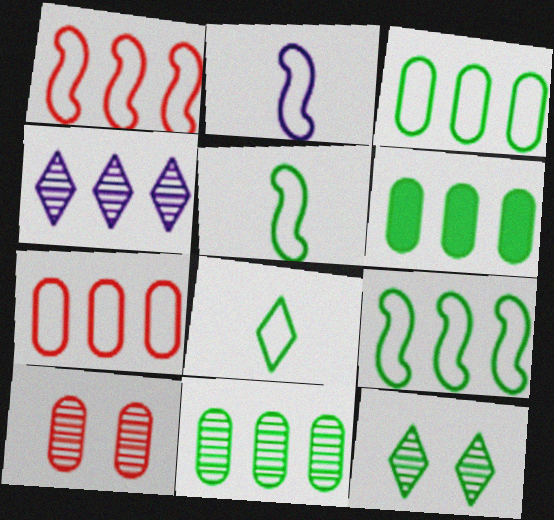[[1, 4, 6], 
[3, 6, 11], 
[5, 6, 12]]